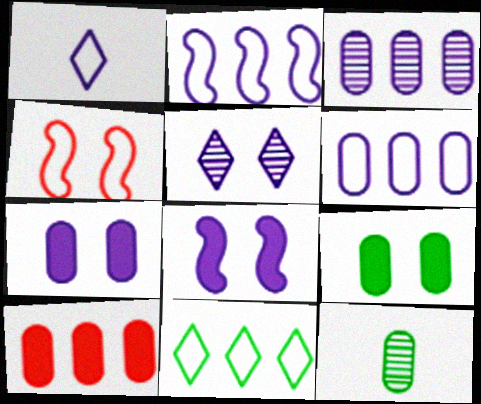[[1, 3, 8], 
[4, 5, 9]]